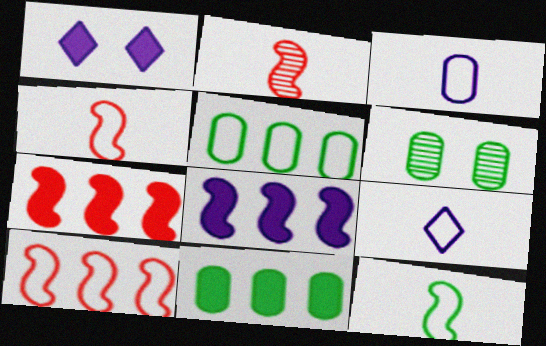[[1, 2, 5], 
[6, 7, 9]]